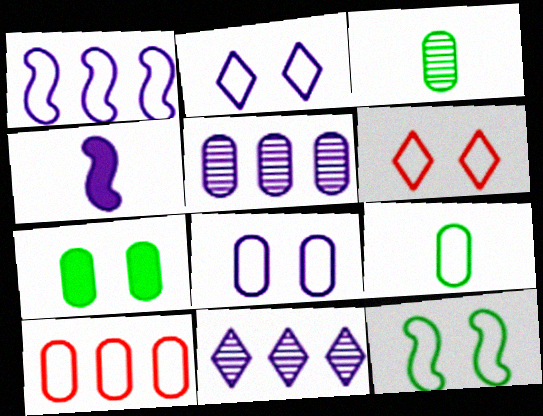[[1, 6, 9], 
[2, 4, 5], 
[4, 8, 11], 
[6, 8, 12], 
[8, 9, 10]]